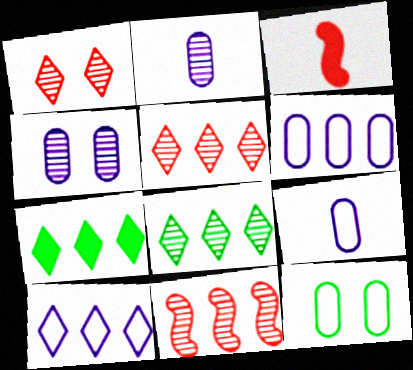[[5, 7, 10], 
[6, 7, 11]]